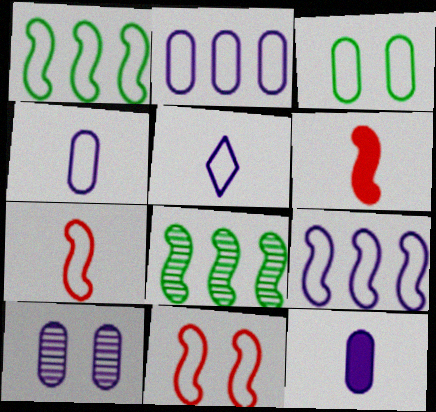[[2, 10, 12]]